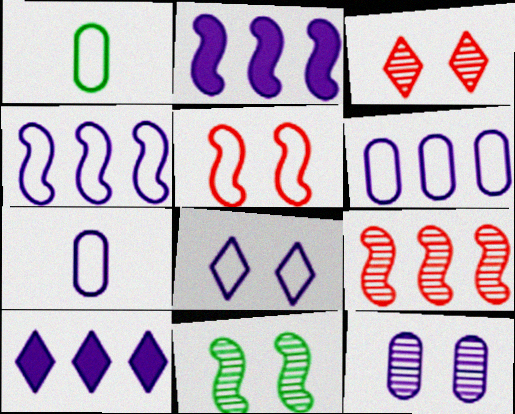[[1, 2, 3], 
[3, 11, 12], 
[4, 7, 8]]